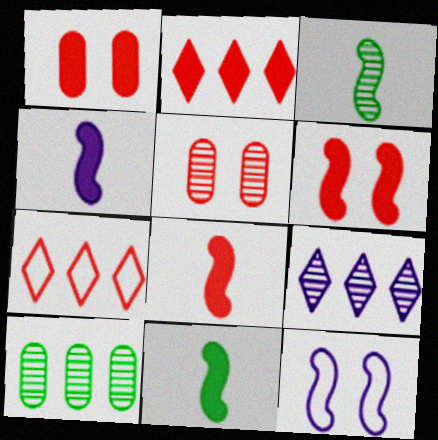[[1, 2, 8], 
[3, 5, 9], 
[4, 8, 11], 
[5, 7, 8]]